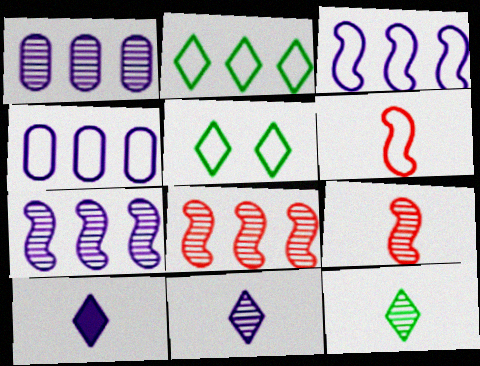[[4, 5, 6]]